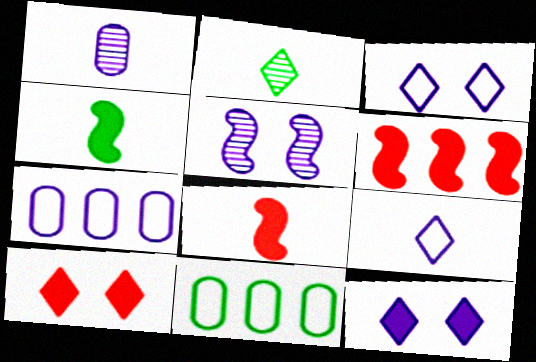[]